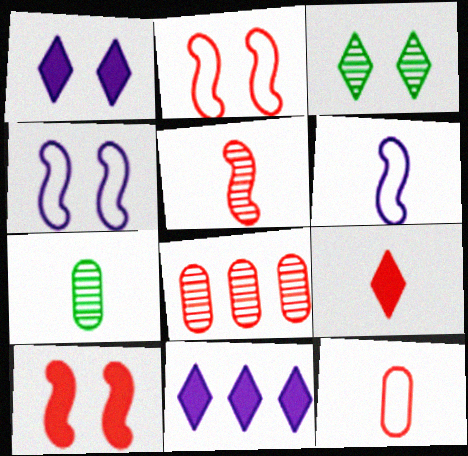[[2, 7, 11], 
[2, 8, 9], 
[5, 9, 12], 
[6, 7, 9]]